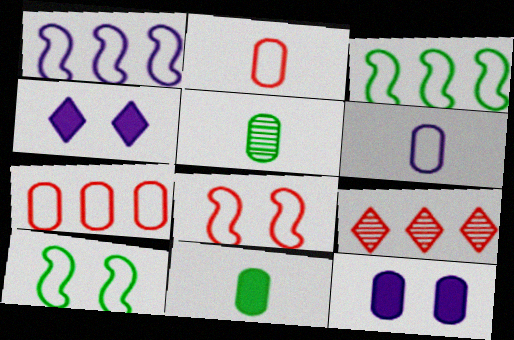[[5, 7, 12]]